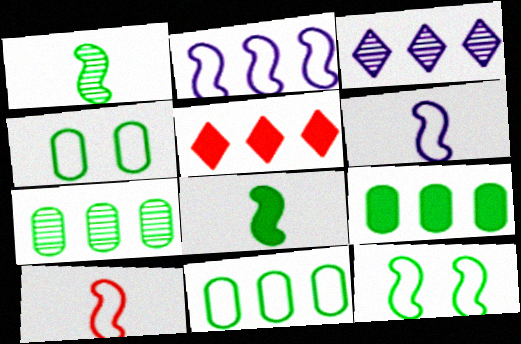[[2, 5, 7], 
[2, 10, 12], 
[7, 9, 11]]